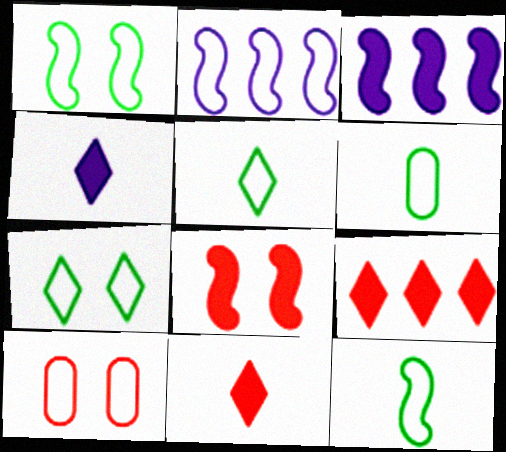[[2, 5, 10], 
[5, 6, 12]]